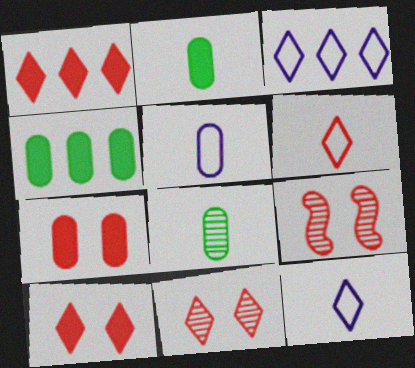[[1, 6, 11], 
[2, 3, 9], 
[4, 9, 12]]